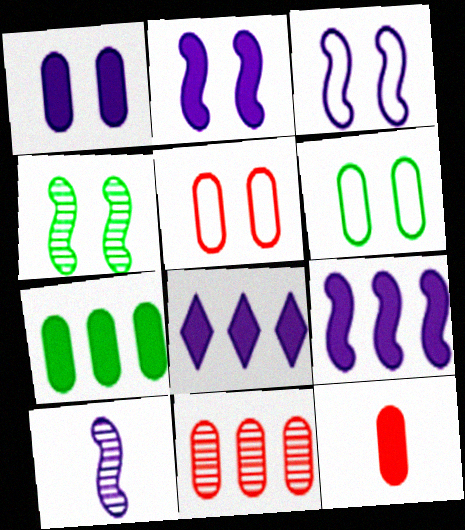[[1, 7, 12], 
[3, 9, 10], 
[5, 11, 12]]